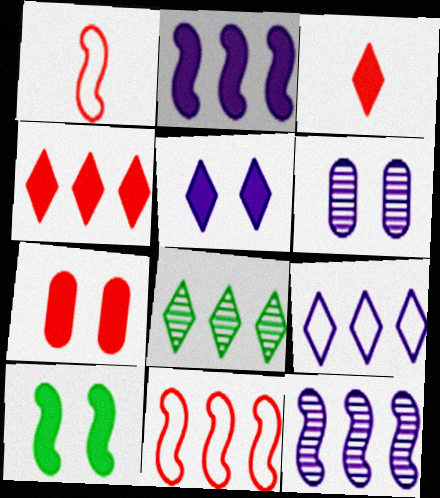[[1, 10, 12], 
[4, 8, 9], 
[5, 7, 10]]